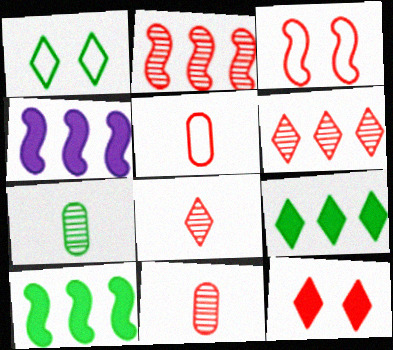[[1, 4, 11], 
[1, 7, 10], 
[2, 5, 12]]